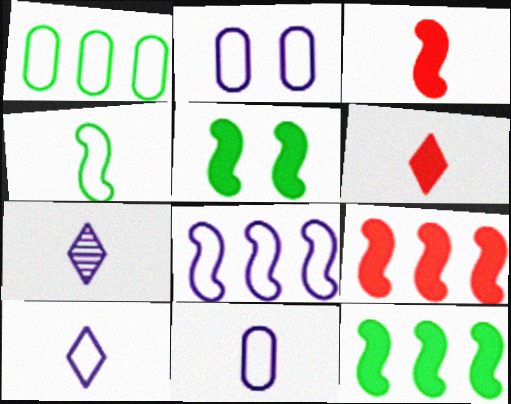[[2, 8, 10]]